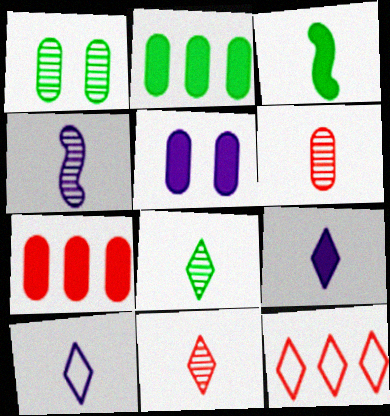[[3, 6, 10], 
[4, 6, 8]]